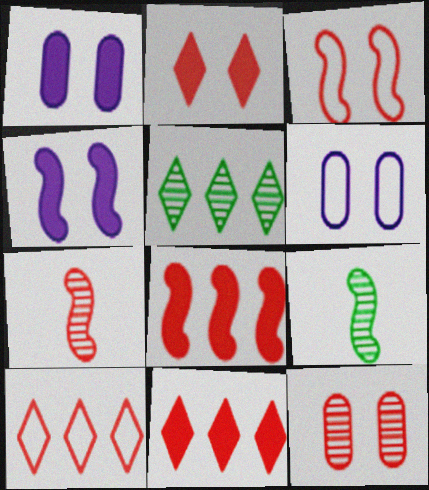[[1, 9, 10], 
[2, 3, 12], 
[3, 7, 8], 
[6, 9, 11]]